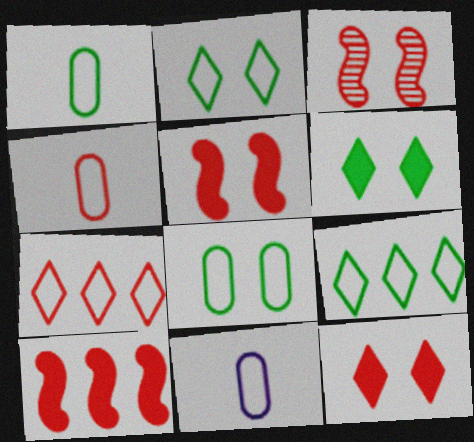[[1, 4, 11]]